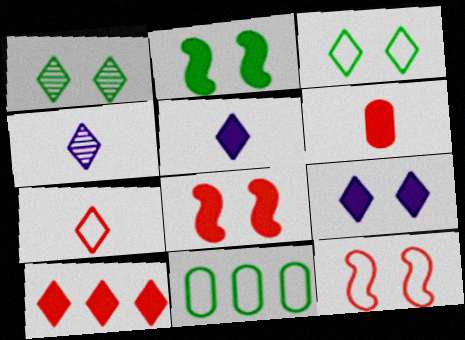[[3, 4, 10], 
[4, 8, 11], 
[6, 8, 10]]